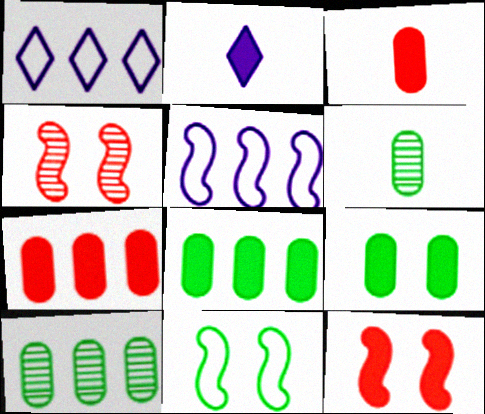[[1, 6, 12], 
[2, 8, 12]]